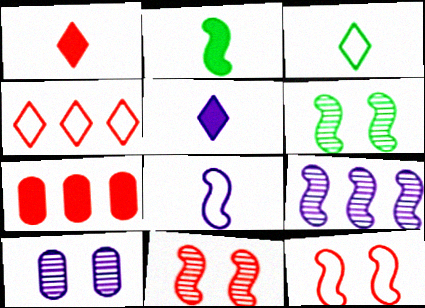[[2, 4, 10], 
[2, 9, 12]]